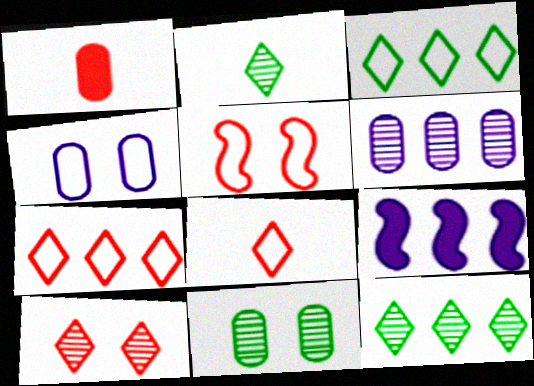[[8, 9, 11]]